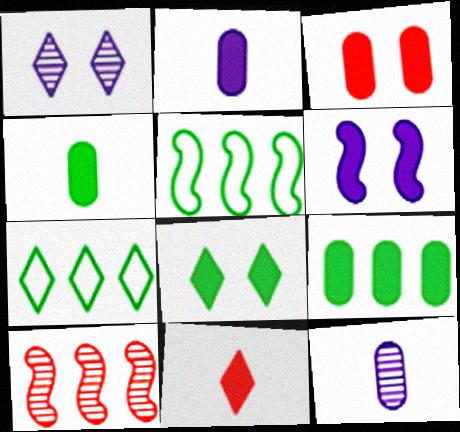[[1, 7, 11], 
[2, 3, 9], 
[3, 6, 8], 
[6, 9, 11]]